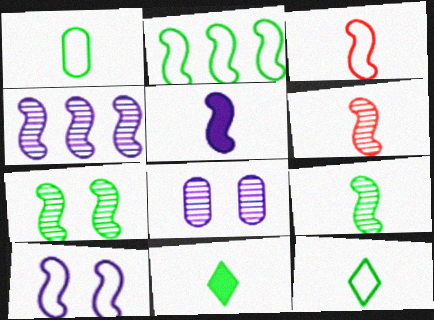[[1, 9, 11], 
[2, 3, 10], 
[3, 5, 9], 
[4, 5, 10], 
[4, 6, 7]]